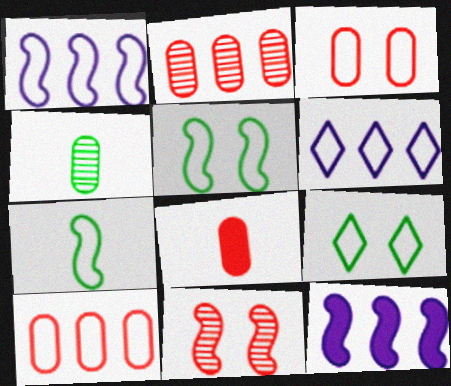[[2, 3, 8], 
[3, 6, 7], 
[7, 11, 12]]